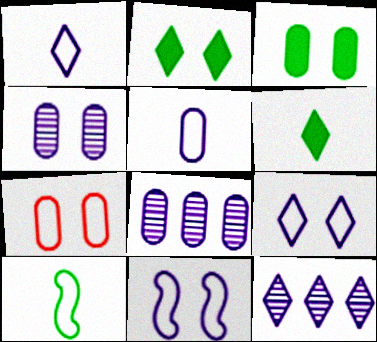[[3, 4, 7]]